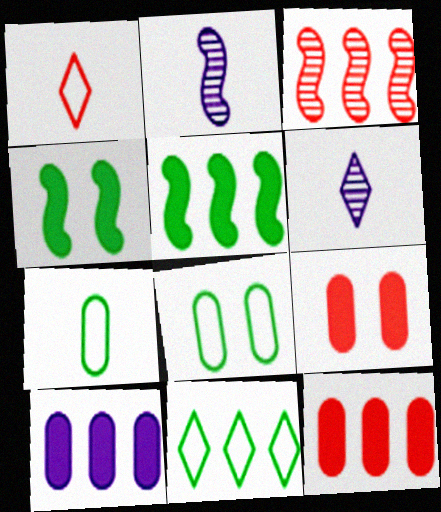[[1, 3, 9], 
[2, 9, 11], 
[3, 10, 11]]